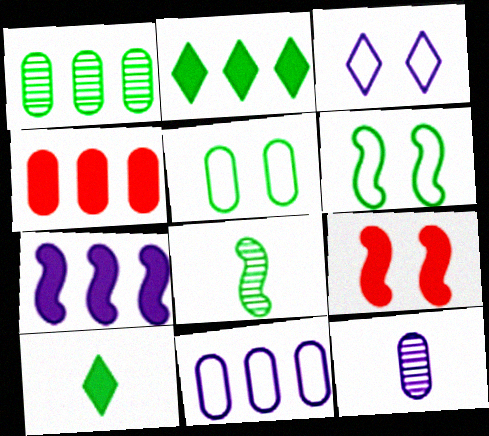[[1, 4, 11], 
[1, 6, 10], 
[2, 4, 7], 
[2, 5, 8], 
[3, 4, 8], 
[3, 7, 12], 
[4, 5, 12]]